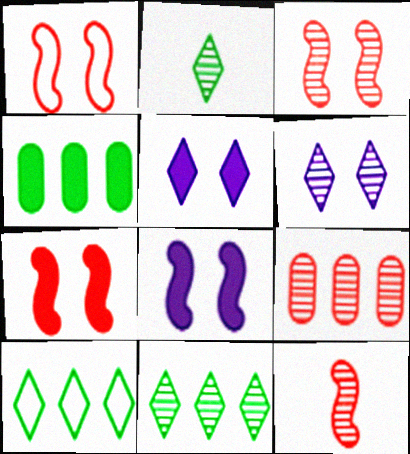[[1, 3, 7]]